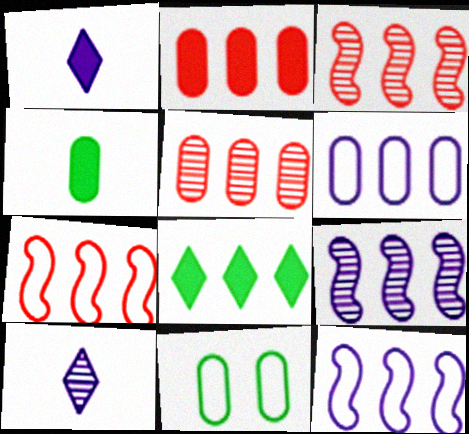[[1, 3, 11], 
[3, 6, 8], 
[5, 8, 12]]